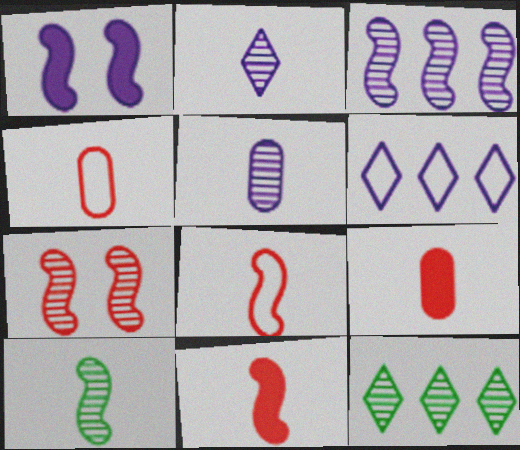[[1, 4, 12], 
[1, 5, 6], 
[3, 7, 10], 
[5, 7, 12]]